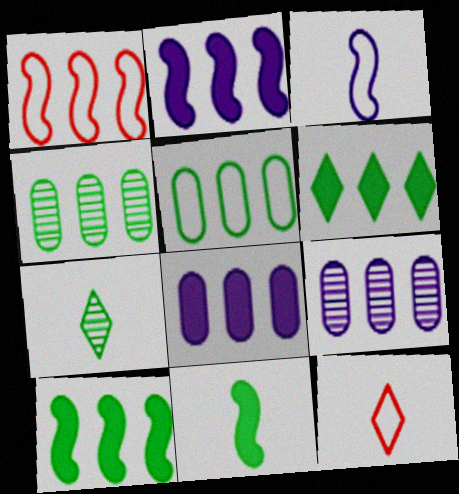[[1, 6, 9]]